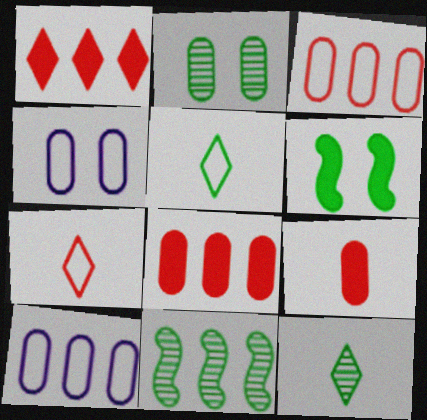[[1, 10, 11], 
[2, 9, 10], 
[2, 11, 12]]